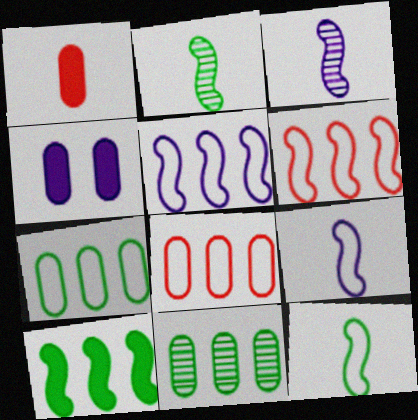[]